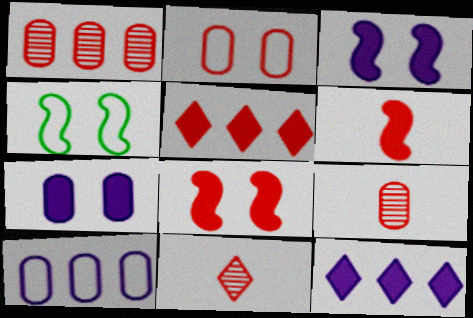[[4, 9, 12]]